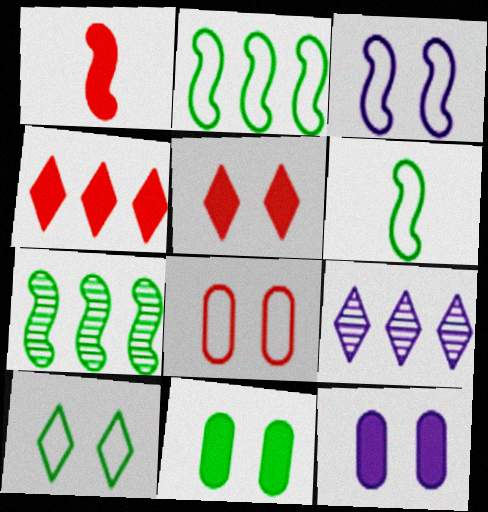[[1, 3, 7], 
[3, 8, 10]]